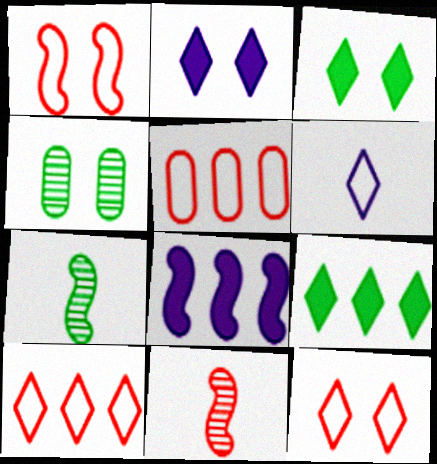[[1, 2, 4], 
[1, 7, 8], 
[2, 5, 7]]